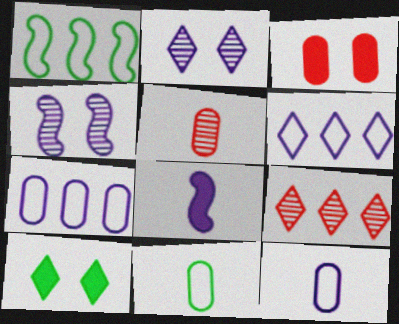[[2, 7, 8]]